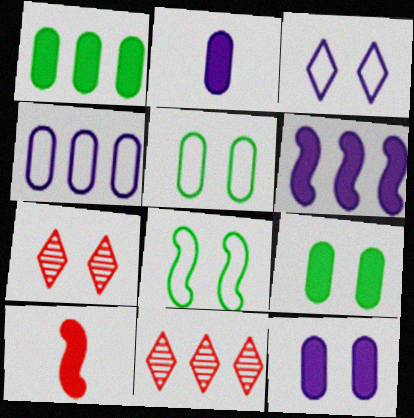[[2, 8, 11], 
[7, 8, 12]]